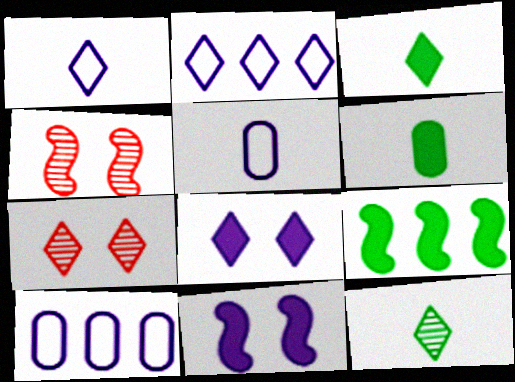[[2, 3, 7], 
[2, 4, 6], 
[3, 4, 10], 
[5, 7, 9]]